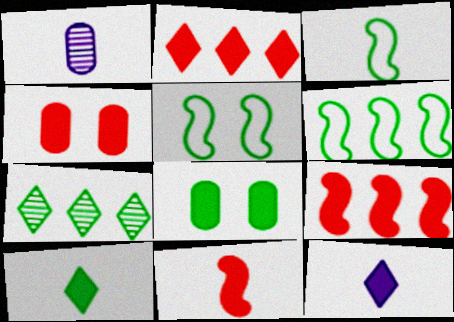[[1, 2, 5], 
[2, 4, 11], 
[3, 5, 6], 
[3, 7, 8], 
[8, 9, 12]]